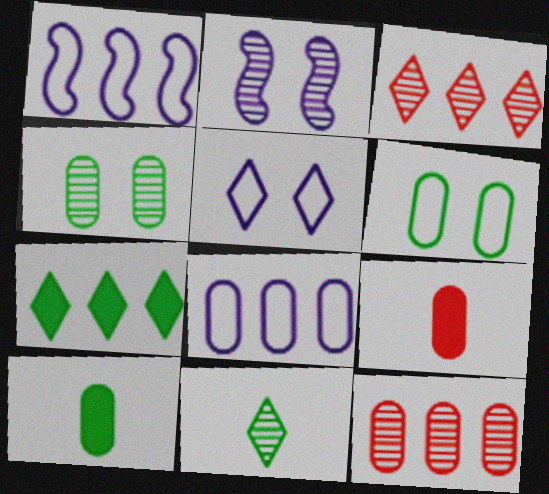[[1, 7, 12], 
[2, 11, 12], 
[4, 8, 9]]